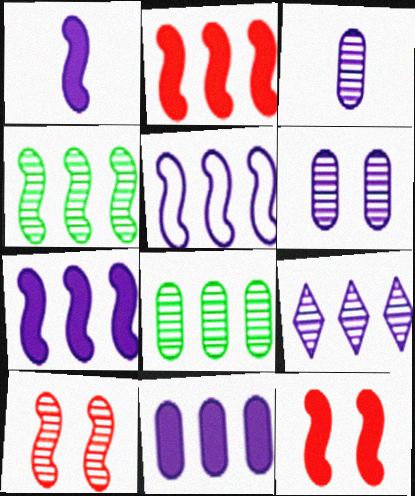[[2, 4, 5], 
[5, 9, 11]]